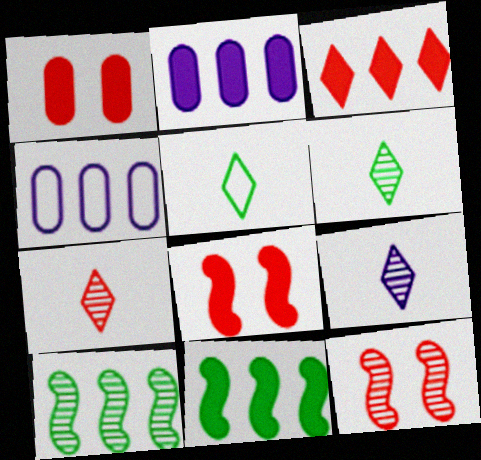[[2, 3, 11], 
[2, 5, 12], 
[3, 4, 10], 
[4, 6, 8], 
[6, 7, 9]]